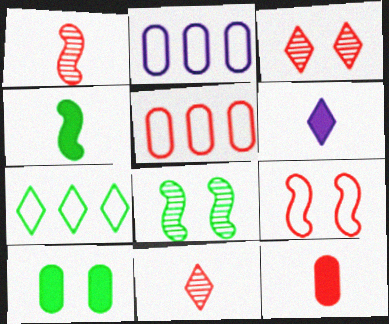[[2, 3, 4], 
[3, 6, 7], 
[4, 6, 12], 
[5, 6, 8]]